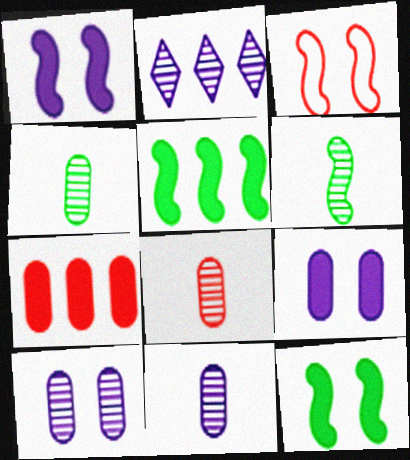[[4, 8, 11]]